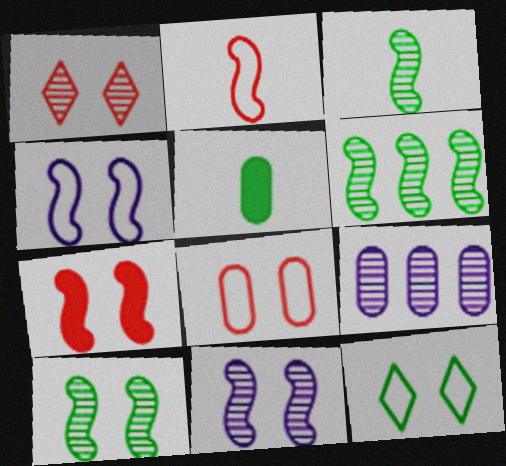[[1, 3, 9], 
[1, 7, 8], 
[3, 6, 10], 
[4, 7, 10], 
[4, 8, 12], 
[5, 6, 12], 
[5, 8, 9]]